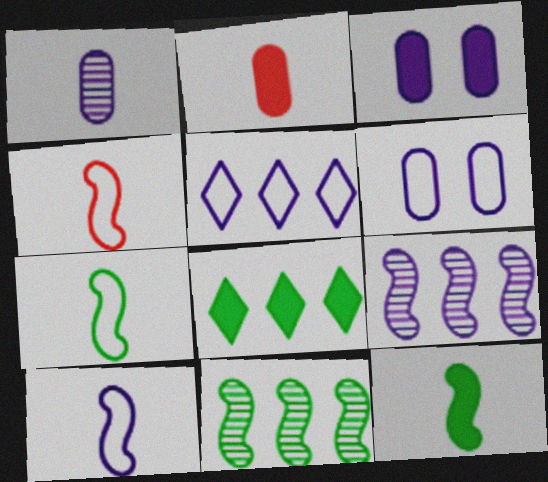[[4, 7, 10], 
[5, 6, 10]]